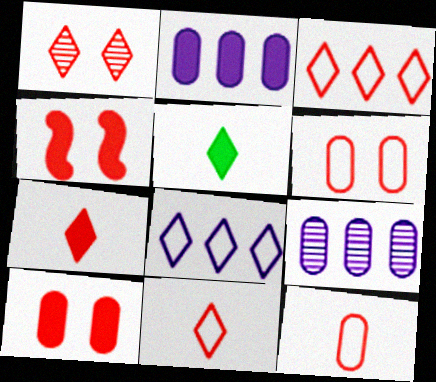[[1, 3, 7], 
[1, 4, 6], 
[1, 5, 8], 
[2, 4, 5]]